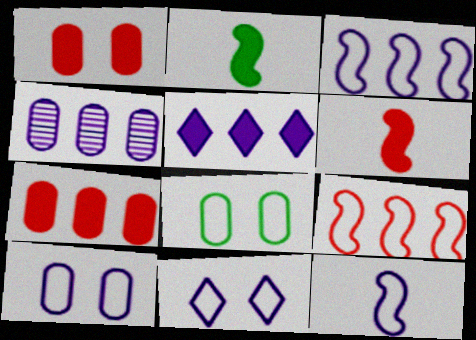[[1, 2, 5], 
[3, 4, 5]]